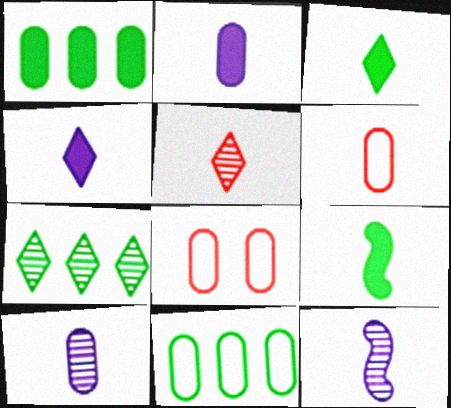[[1, 8, 10], 
[3, 6, 12]]